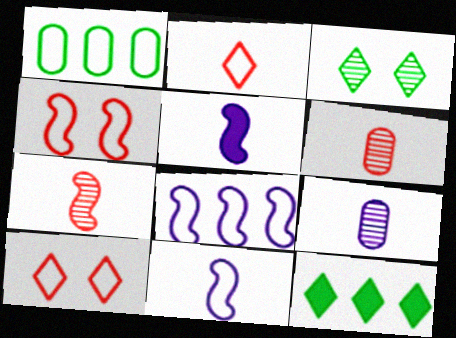[[1, 10, 11], 
[4, 9, 12]]